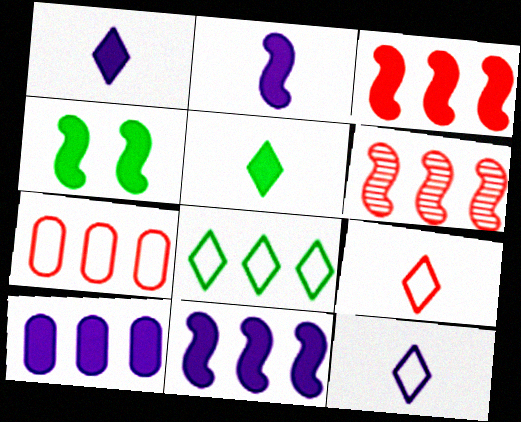[[2, 3, 4], 
[6, 8, 10]]